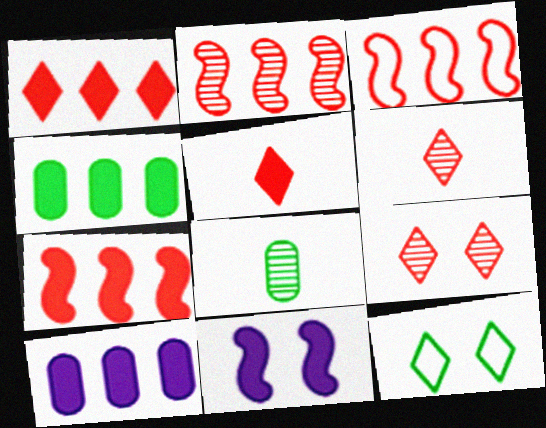[[2, 3, 7], 
[4, 5, 11]]